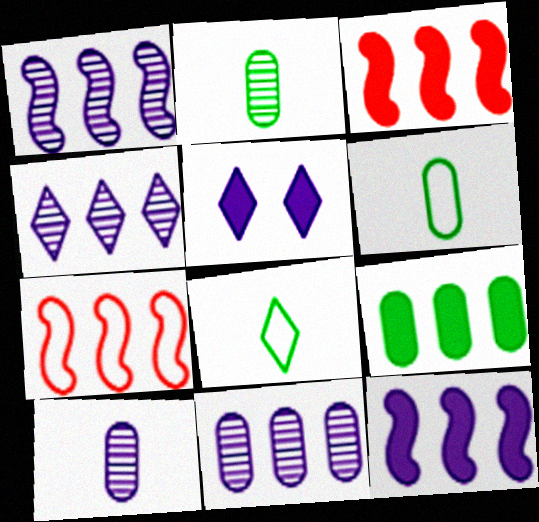[[1, 4, 11], 
[2, 5, 7], 
[4, 7, 9]]